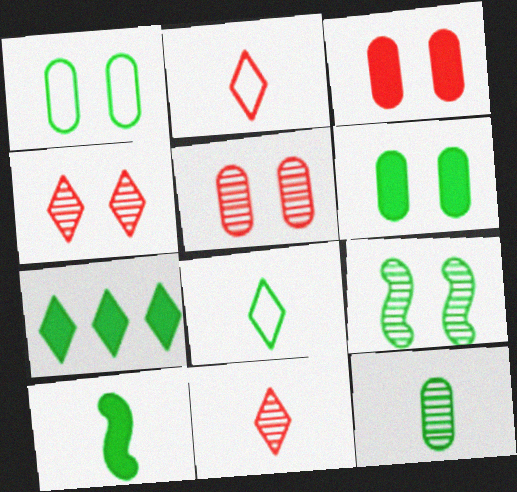[[6, 7, 10], 
[8, 10, 12]]